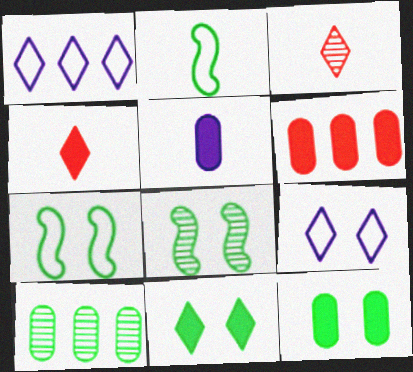[[1, 3, 11], 
[2, 3, 5], 
[2, 10, 11], 
[5, 6, 12]]